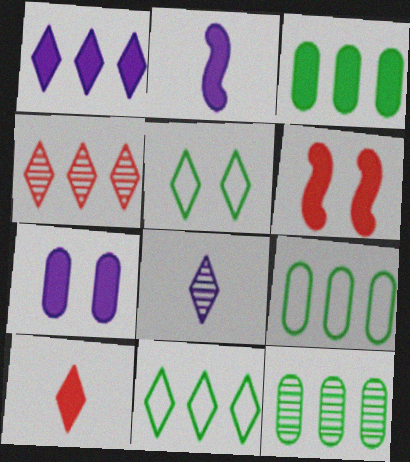[[1, 2, 7], 
[1, 4, 11], 
[3, 9, 12], 
[6, 8, 9]]